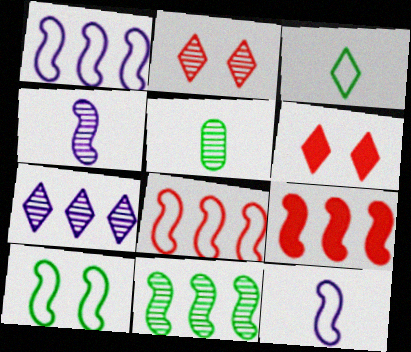[[1, 5, 6], 
[1, 9, 11], 
[3, 6, 7], 
[4, 9, 10], 
[8, 10, 12]]